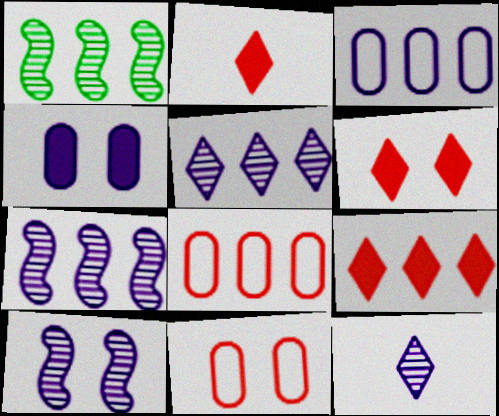[[1, 3, 9], 
[2, 6, 9]]